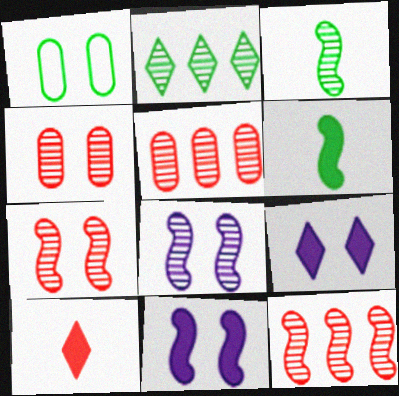[[1, 2, 6], 
[1, 7, 9], 
[3, 8, 12]]